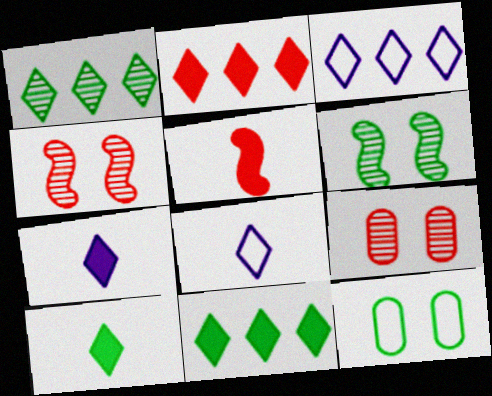[[1, 2, 3]]